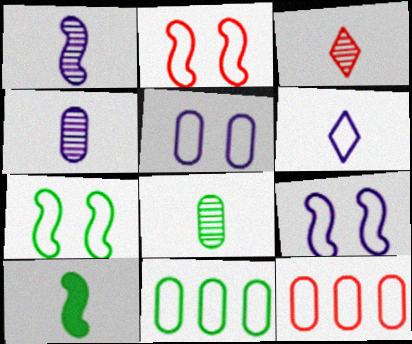[[1, 3, 8], 
[2, 6, 11], 
[2, 7, 9], 
[6, 7, 12]]